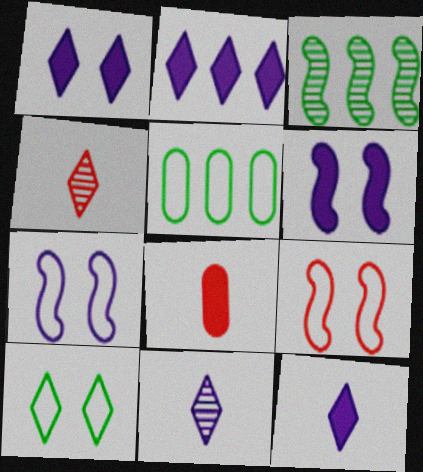[[1, 2, 12], 
[2, 4, 10], 
[4, 5, 6]]